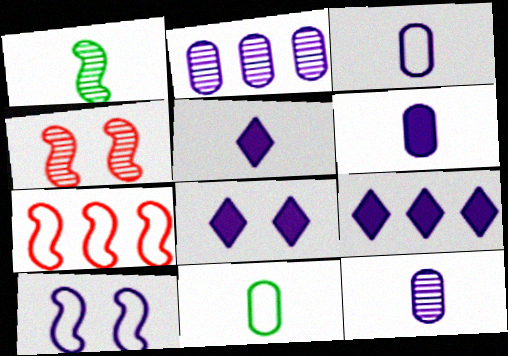[[2, 5, 10], 
[3, 6, 12], 
[4, 9, 11], 
[5, 8, 9], 
[9, 10, 12]]